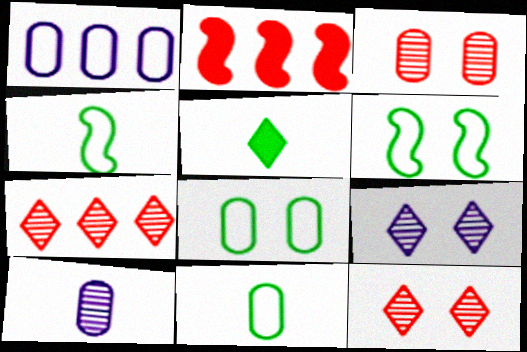[[2, 9, 11]]